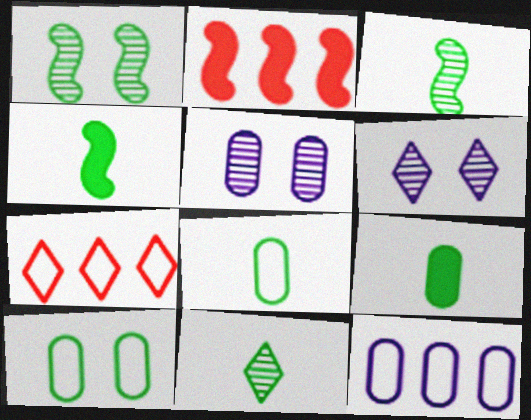[[2, 6, 8], 
[4, 5, 7], 
[4, 8, 11]]